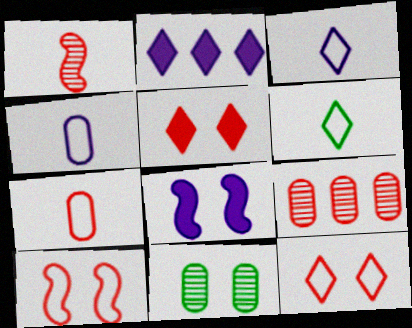[[6, 8, 9], 
[8, 11, 12]]